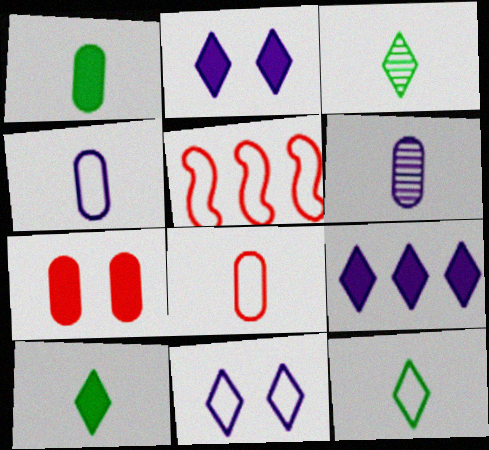[[1, 6, 8], 
[3, 10, 12]]